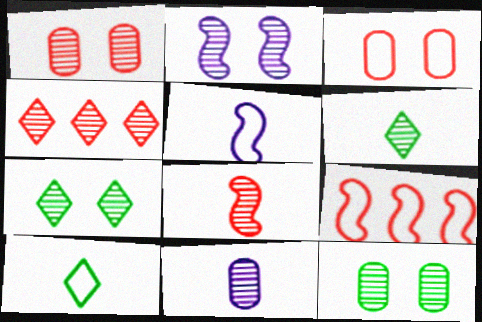[[1, 2, 7], 
[1, 4, 8], 
[6, 8, 11]]